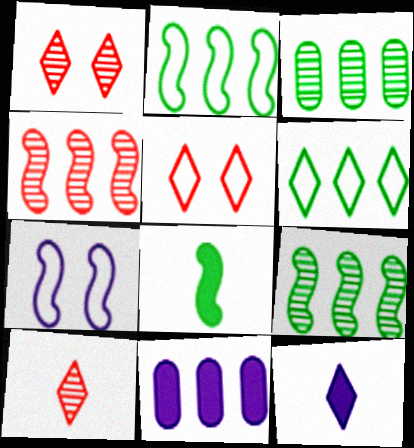[[1, 6, 12], 
[4, 6, 11], 
[4, 7, 8]]